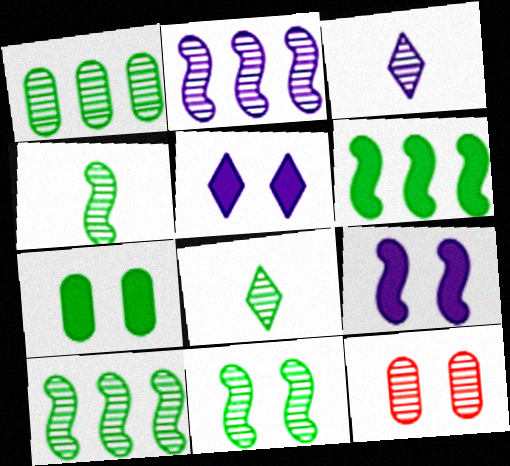[[1, 8, 11], 
[2, 8, 12], 
[3, 10, 12], 
[4, 10, 11]]